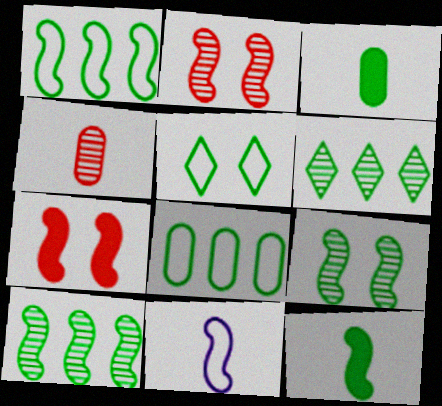[[1, 9, 12], 
[3, 5, 10], 
[7, 10, 11]]